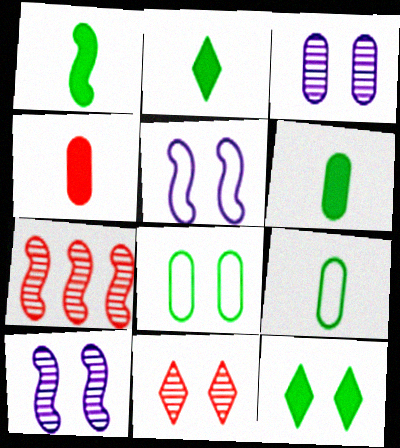[[1, 2, 6], 
[1, 5, 7]]